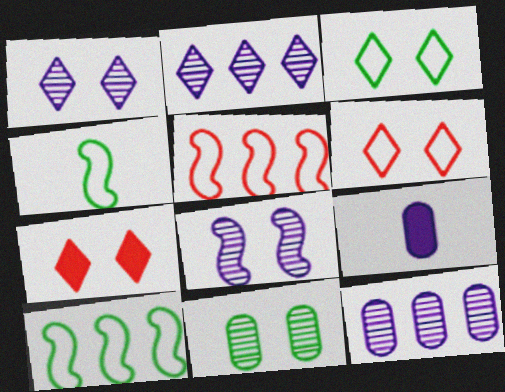[[1, 3, 7], 
[4, 7, 12]]